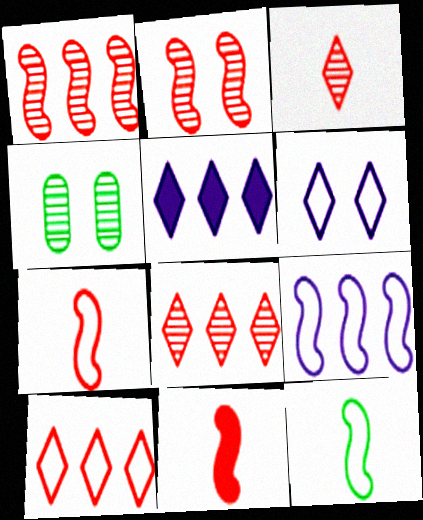[[4, 5, 7]]